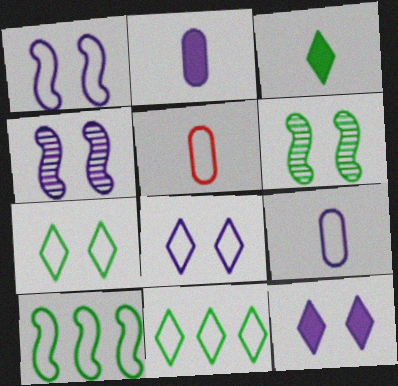[[1, 5, 11], 
[5, 8, 10]]